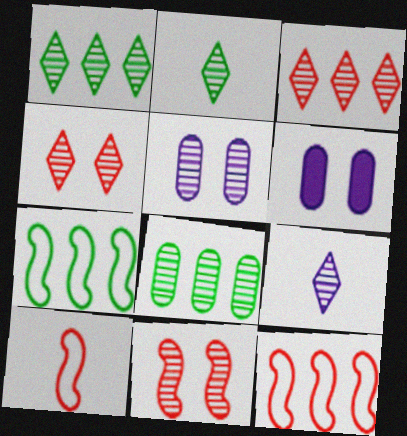[[1, 4, 9], 
[1, 6, 10], 
[2, 6, 12], 
[8, 9, 11]]